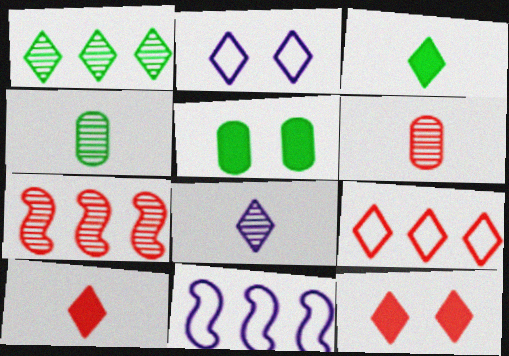[[1, 2, 10], 
[4, 11, 12]]